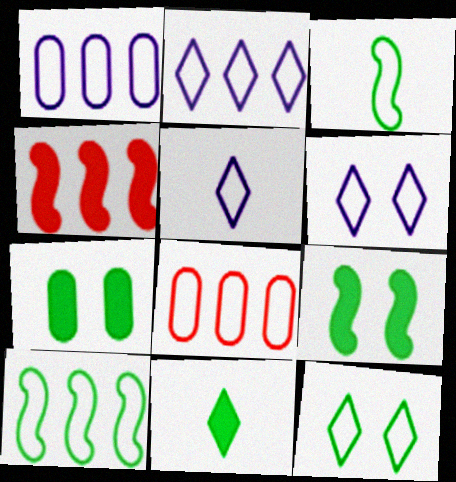[[2, 5, 6], 
[2, 8, 10], 
[3, 6, 8]]